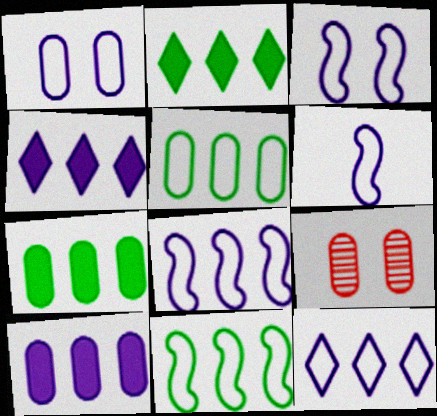[[1, 6, 12], 
[2, 6, 9], 
[3, 6, 8]]